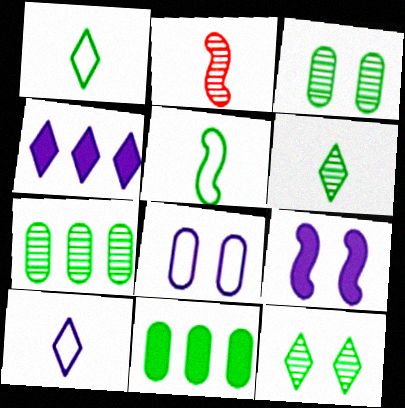[[5, 11, 12]]